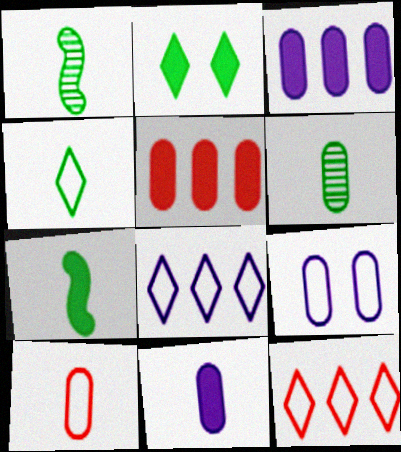[[4, 6, 7], 
[5, 6, 9], 
[6, 10, 11]]